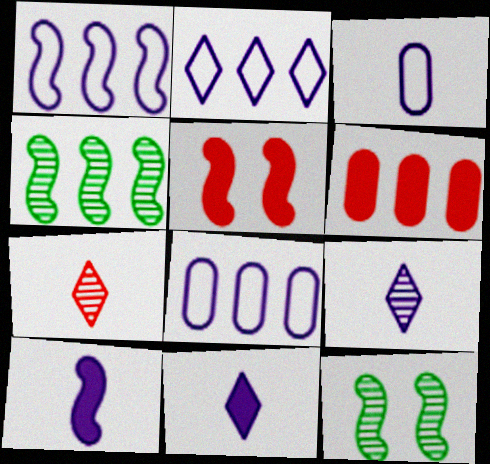[[1, 2, 8], 
[2, 4, 6], 
[3, 9, 10]]